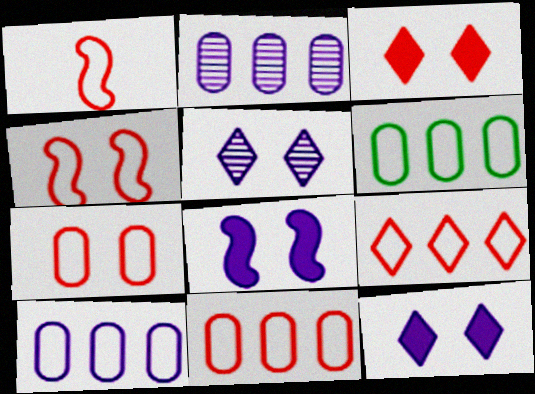[[1, 7, 9], 
[6, 10, 11]]